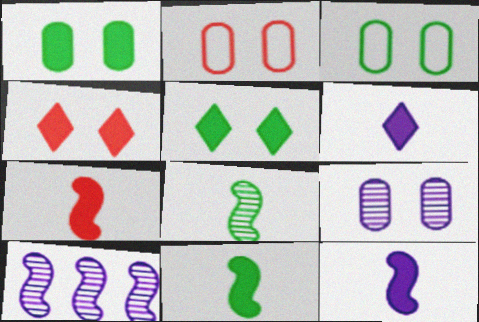[[1, 2, 9], 
[7, 11, 12]]